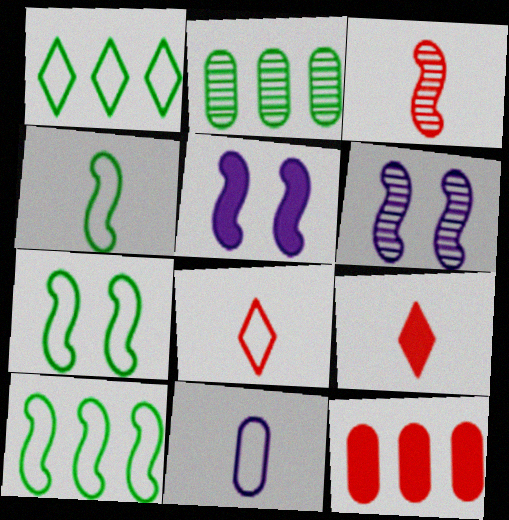[[2, 5, 8], 
[3, 5, 10], 
[4, 7, 10], 
[4, 8, 11]]